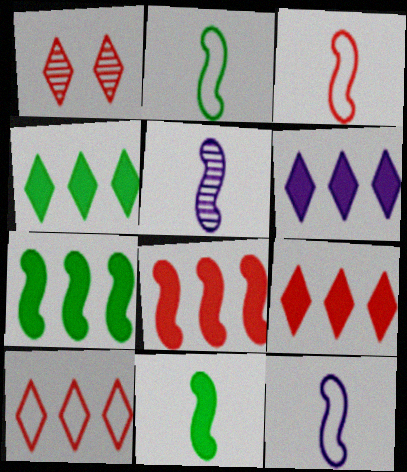[[2, 3, 12], 
[3, 5, 11], 
[4, 6, 9]]